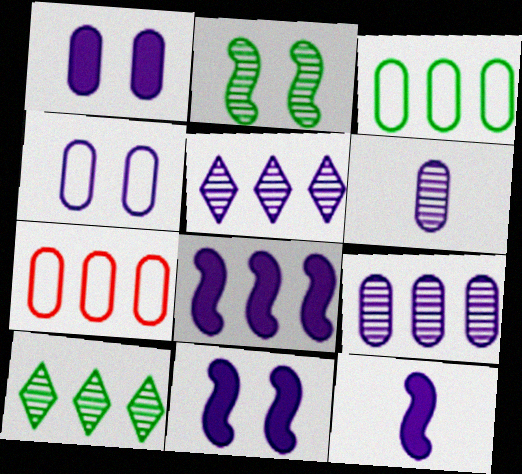[[4, 5, 12], 
[7, 8, 10], 
[8, 11, 12]]